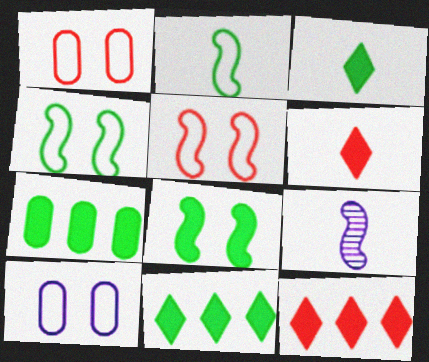[[1, 9, 11], 
[3, 7, 8]]